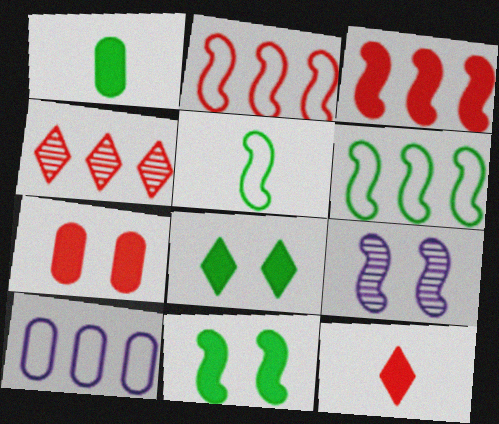[[3, 5, 9], 
[3, 7, 12]]